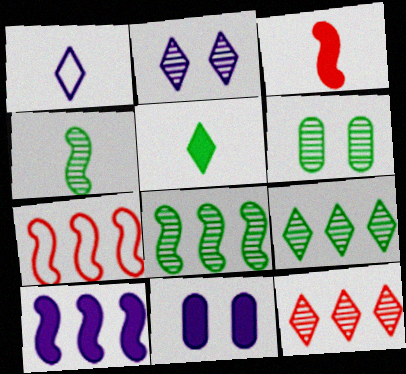[[4, 6, 9], 
[7, 8, 10]]